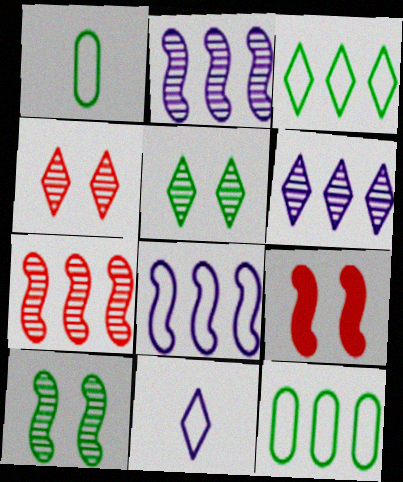[[1, 6, 9]]